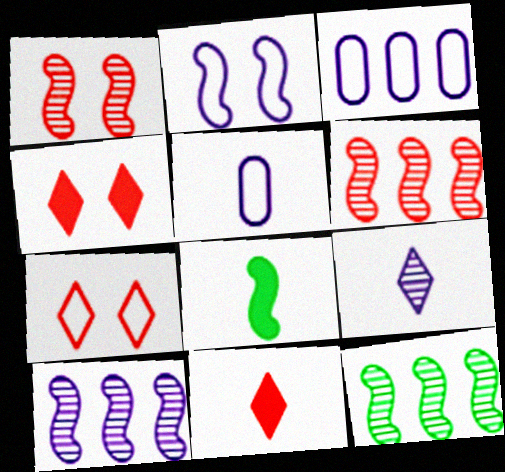[[2, 6, 8], 
[4, 5, 12], 
[6, 10, 12]]